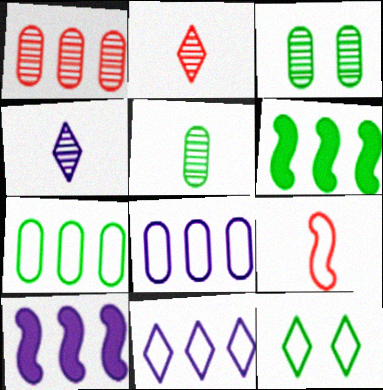[[1, 6, 11], 
[5, 6, 12], 
[8, 9, 12]]